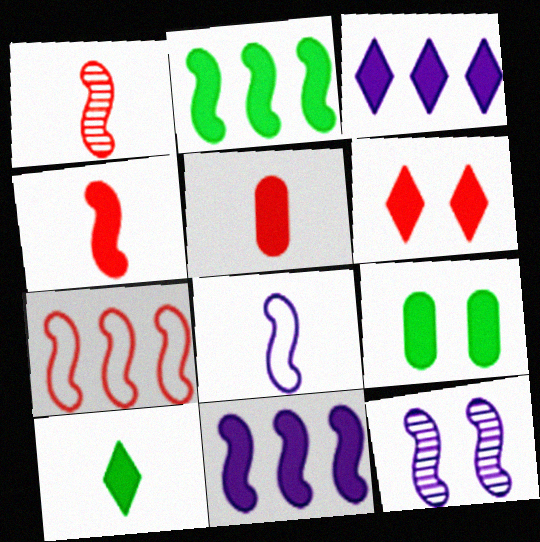[[2, 9, 10], 
[3, 4, 9], 
[3, 6, 10], 
[8, 11, 12]]